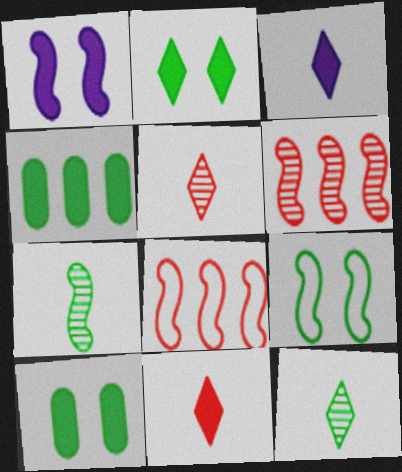[[1, 4, 11], 
[1, 7, 8], 
[4, 9, 12]]